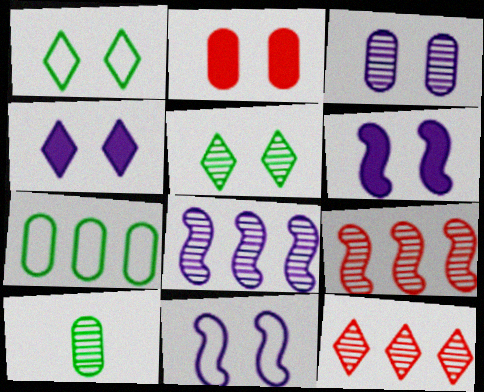[[2, 5, 11], 
[3, 4, 11]]